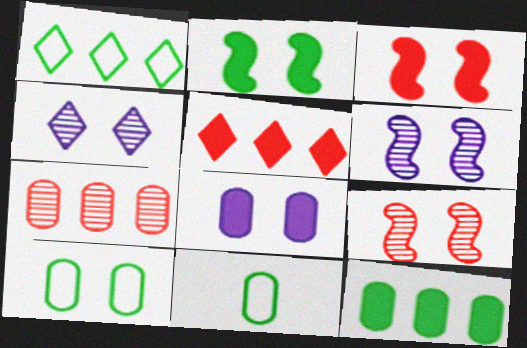[[3, 4, 10], 
[5, 6, 11], 
[7, 8, 11]]